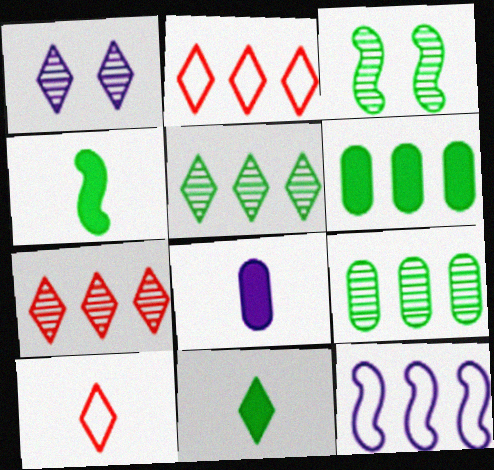[[1, 2, 11], 
[1, 8, 12], 
[2, 3, 8], 
[6, 7, 12]]